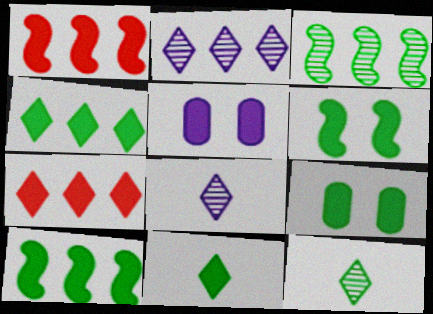[[1, 5, 11], 
[9, 10, 11]]